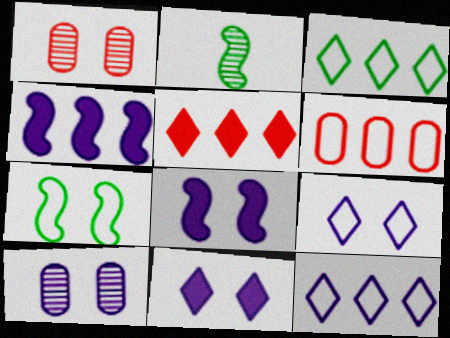[[1, 7, 11], 
[2, 6, 11], 
[8, 9, 10]]